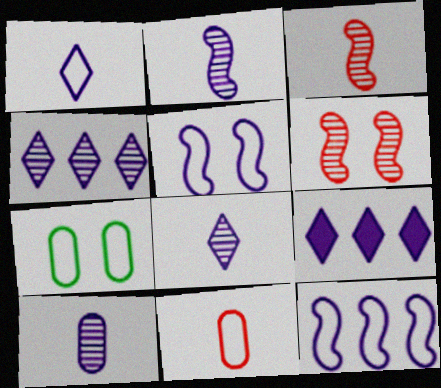[[2, 8, 10], 
[3, 7, 9], 
[5, 9, 10]]